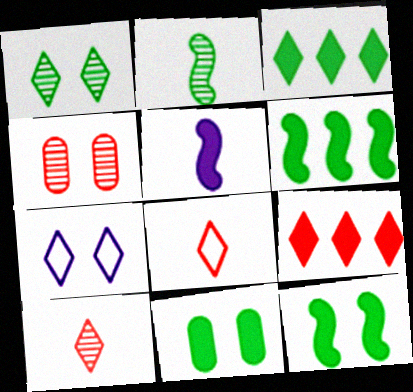[[3, 7, 10], 
[4, 7, 12], 
[5, 9, 11]]